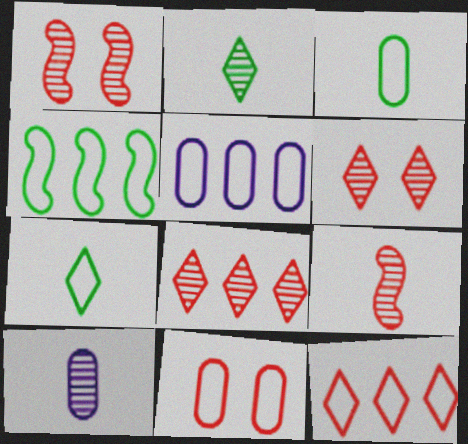[[2, 9, 10], 
[3, 5, 11], 
[4, 5, 12]]